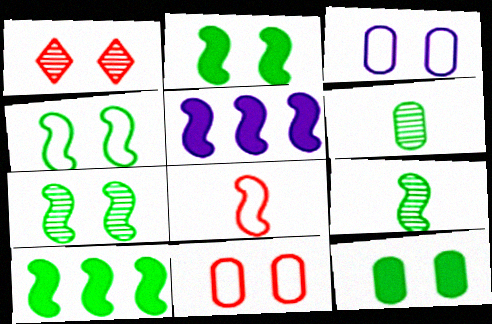[[1, 2, 3], 
[2, 4, 7], 
[4, 9, 10], 
[5, 7, 8]]